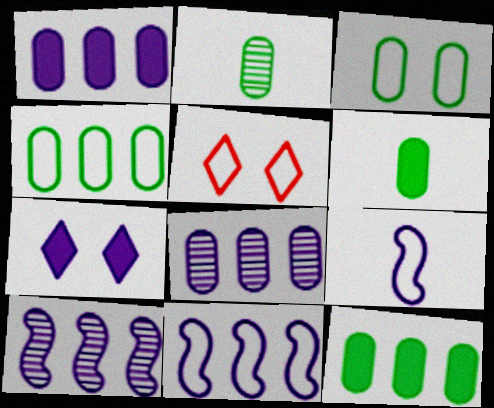[[2, 3, 12], 
[4, 5, 9], 
[5, 6, 10], 
[7, 8, 9]]